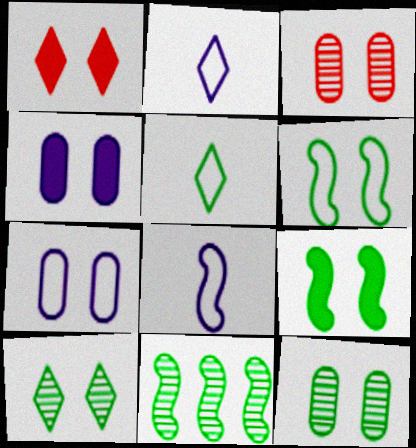[[1, 4, 9]]